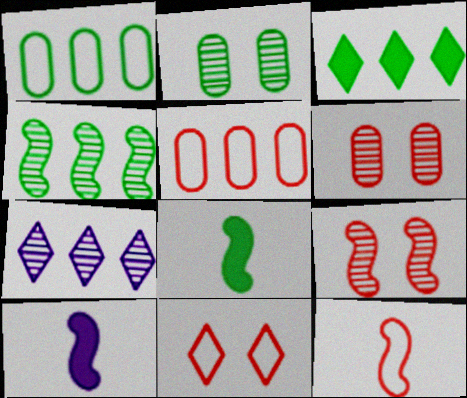[[1, 3, 4], 
[5, 11, 12]]